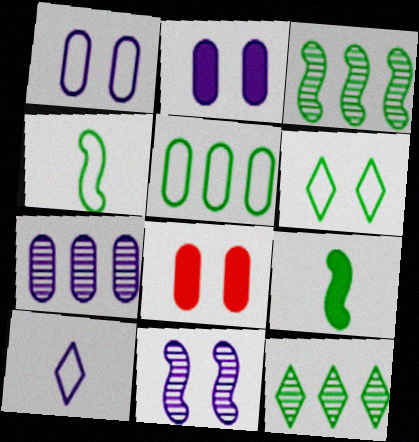[[3, 8, 10], 
[4, 5, 6], 
[6, 8, 11]]